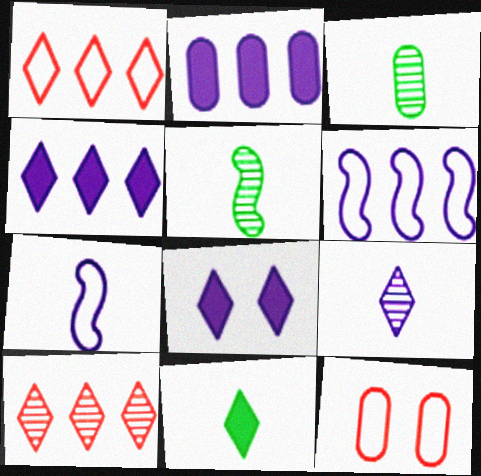[[2, 3, 12], 
[4, 5, 12]]